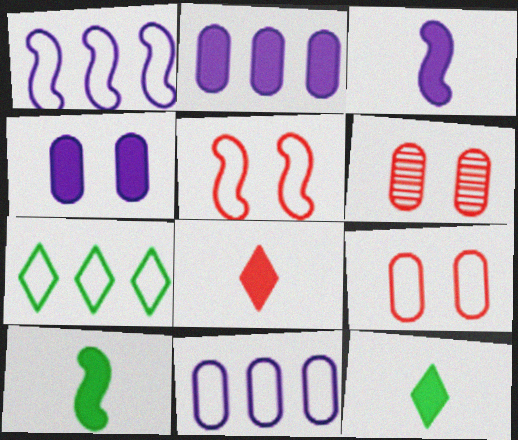[[1, 6, 12], 
[3, 6, 7]]